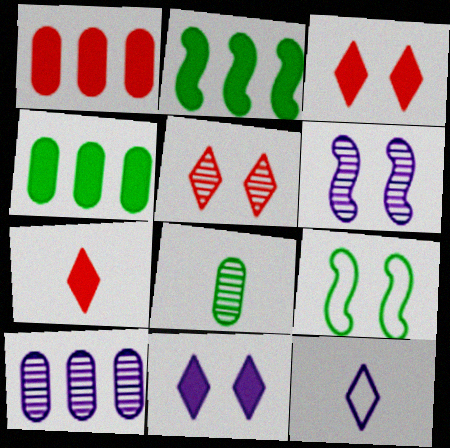[[7, 9, 10]]